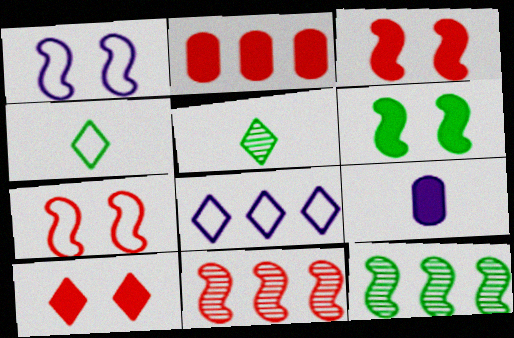[[1, 2, 5], 
[2, 8, 12], 
[5, 8, 10]]